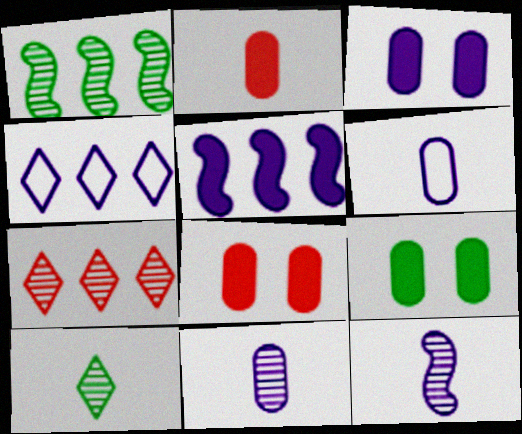[[3, 4, 12], 
[3, 8, 9]]